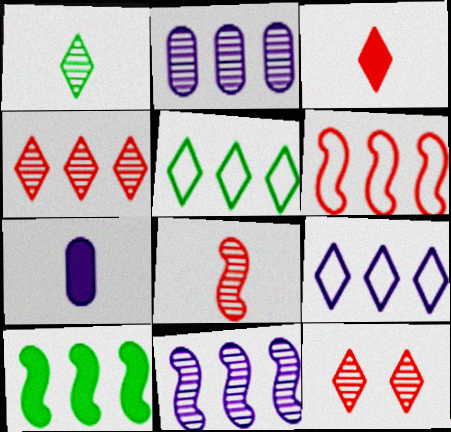[[6, 10, 11]]